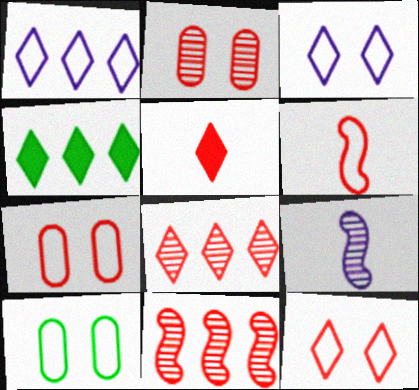[[1, 4, 8], 
[1, 6, 10], 
[4, 7, 9], 
[5, 7, 11], 
[5, 8, 12]]